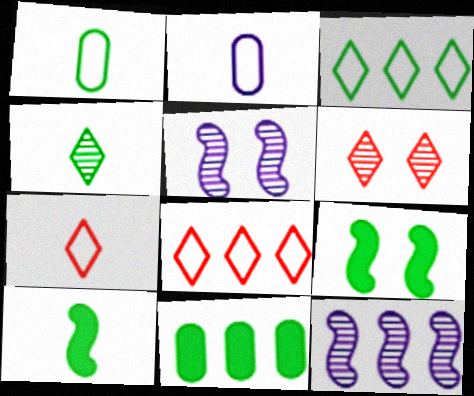[[1, 4, 10], 
[5, 7, 11], 
[8, 11, 12]]